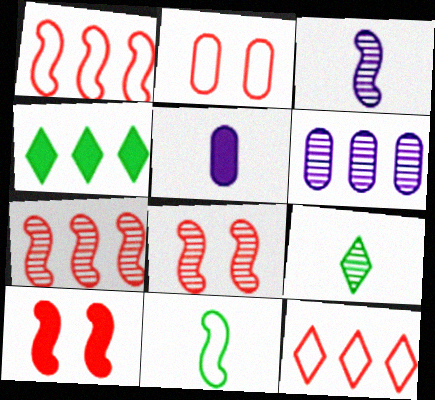[[1, 4, 6], 
[2, 3, 4], 
[4, 5, 10], 
[6, 8, 9]]